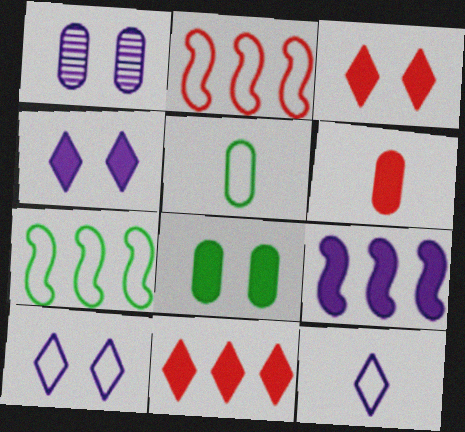[[1, 9, 12], 
[2, 5, 10]]